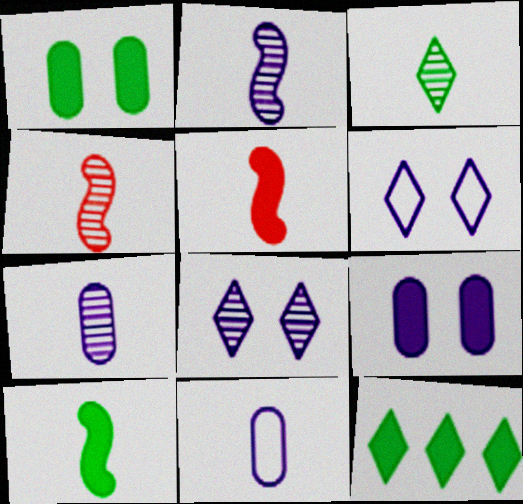[[1, 10, 12], 
[3, 4, 7], 
[3, 5, 11], 
[5, 9, 12]]